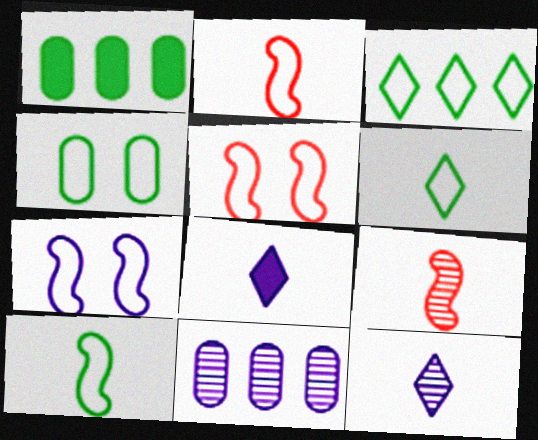[[1, 5, 12], 
[3, 4, 10], 
[7, 8, 11]]